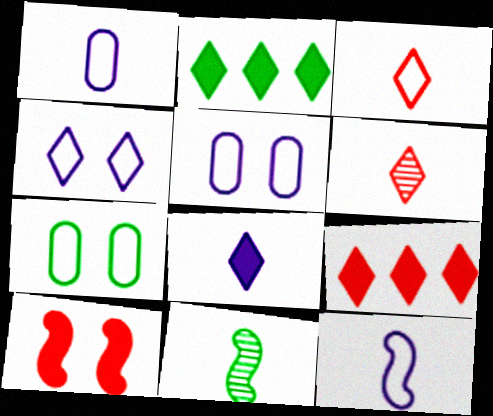[[2, 4, 6], 
[2, 7, 11], 
[5, 9, 11]]